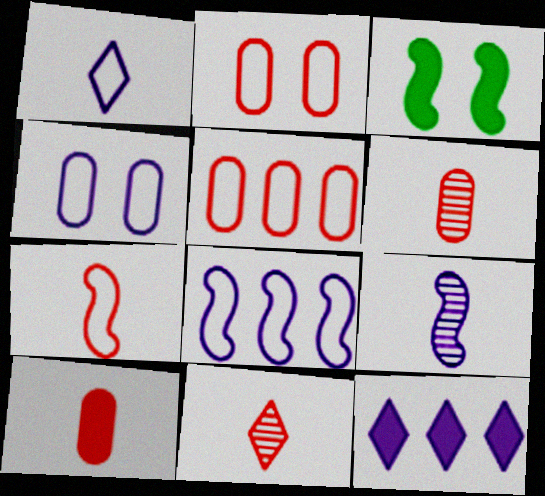[[1, 4, 8], 
[3, 10, 12], 
[4, 9, 12], 
[7, 10, 11]]